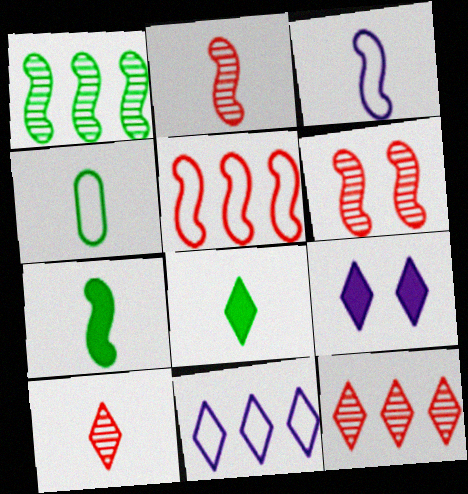[[2, 3, 7]]